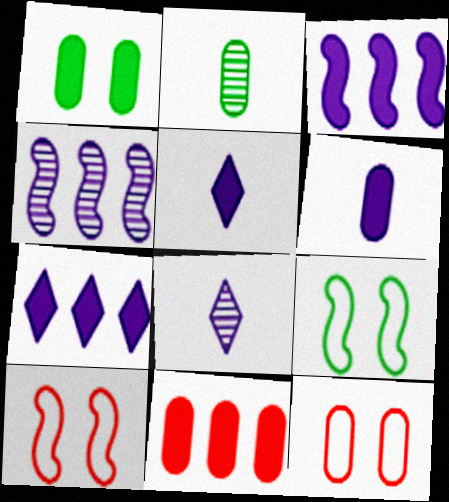[[1, 6, 11], 
[2, 7, 10], 
[8, 9, 11]]